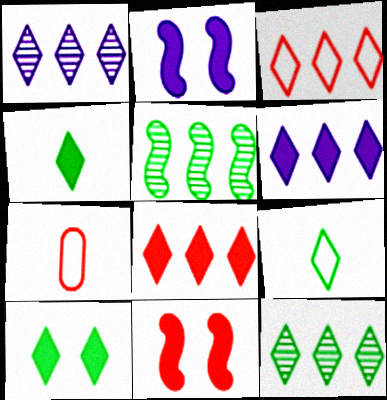[[2, 7, 12], 
[3, 6, 12], 
[9, 10, 12]]